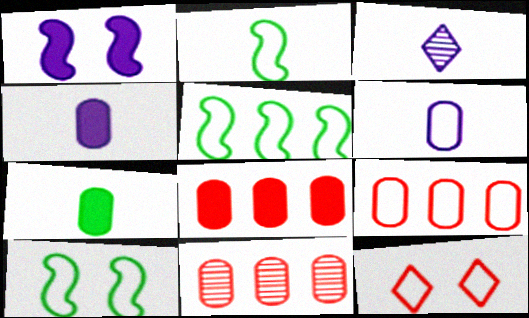[[2, 5, 10], 
[3, 8, 10], 
[5, 6, 12], 
[8, 9, 11]]